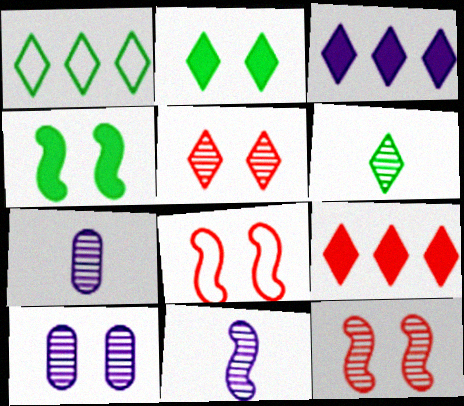[[1, 2, 6], 
[2, 8, 10]]